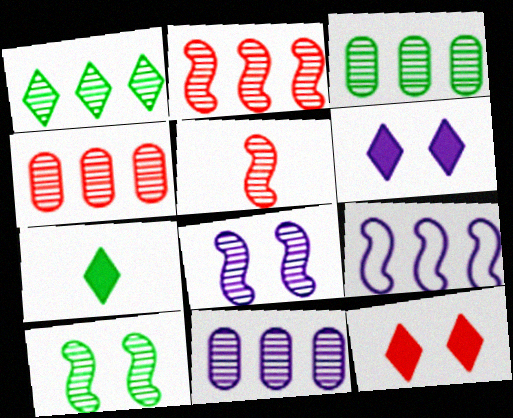[[1, 2, 11], 
[3, 4, 11]]